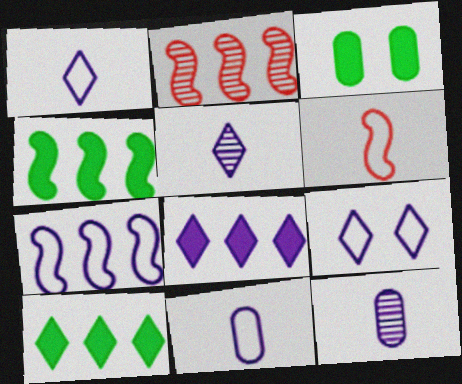[[1, 2, 3], 
[2, 4, 7], 
[5, 8, 9], 
[7, 9, 11]]